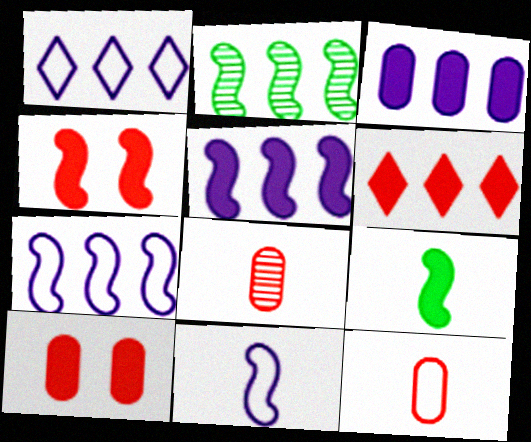[[2, 4, 11], 
[4, 5, 9]]